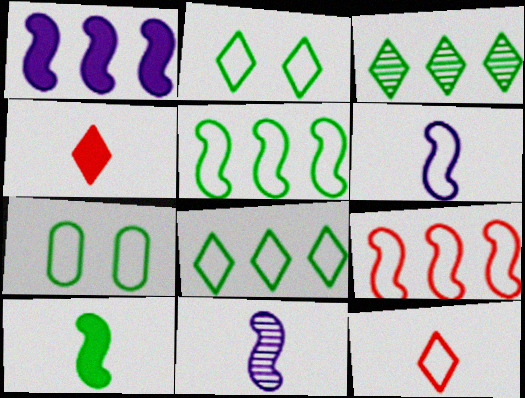[[3, 7, 10]]